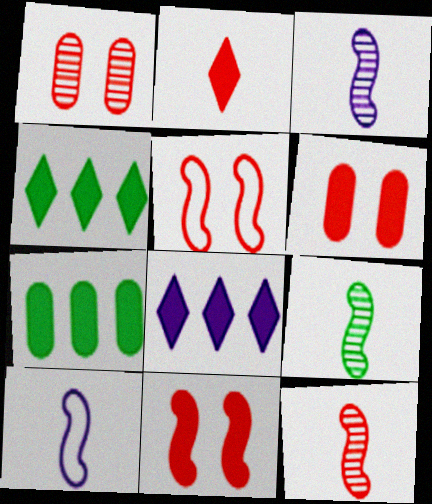[[1, 4, 10], 
[3, 9, 12]]